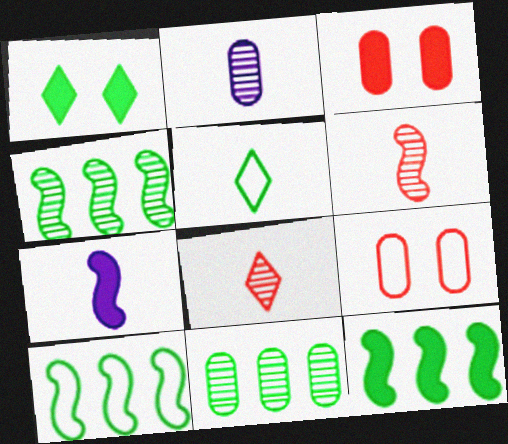[[4, 10, 12]]